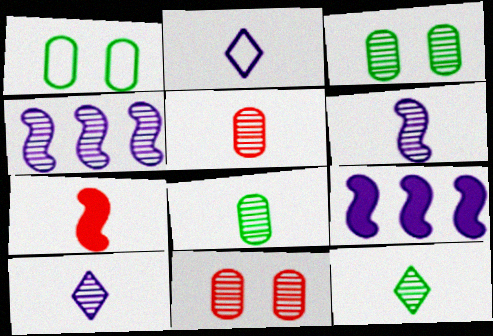[[2, 7, 8], 
[4, 11, 12], 
[5, 6, 12]]